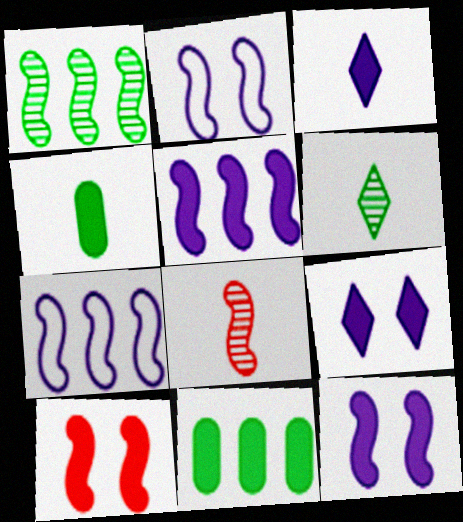[[3, 10, 11]]